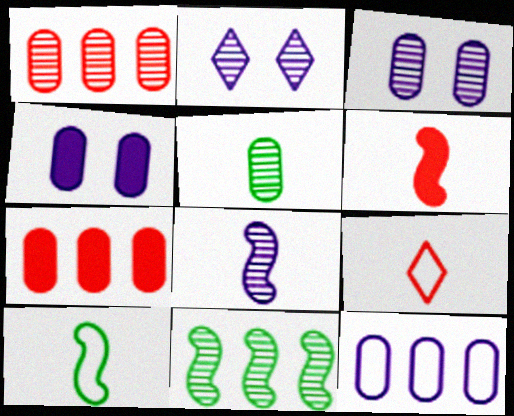[[1, 3, 5], 
[2, 7, 10], 
[4, 9, 11], 
[6, 8, 10]]